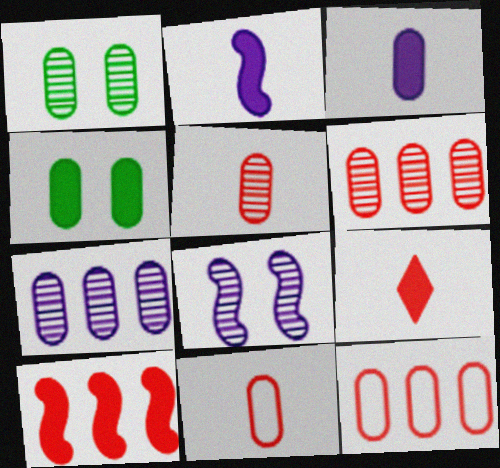[[1, 3, 12], 
[1, 5, 7], 
[4, 7, 11]]